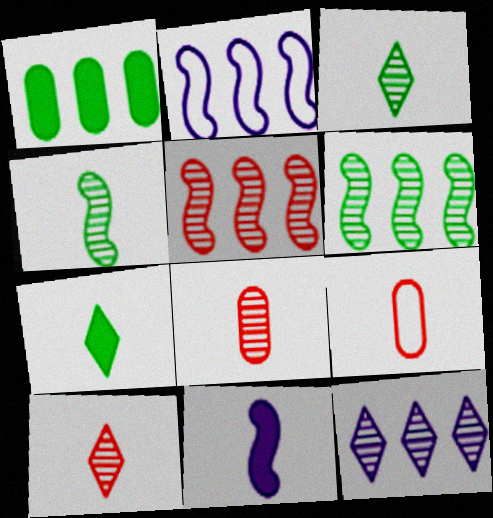[[3, 9, 11]]